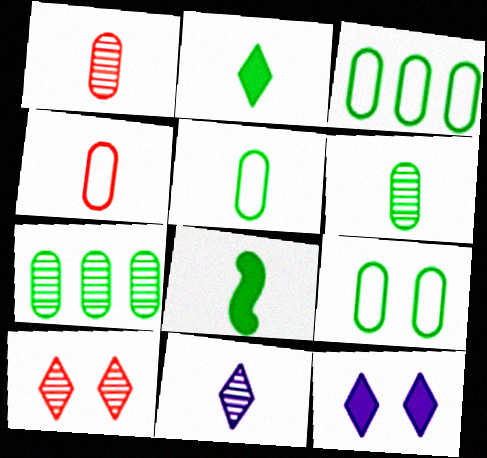[[3, 5, 9], 
[4, 8, 11]]